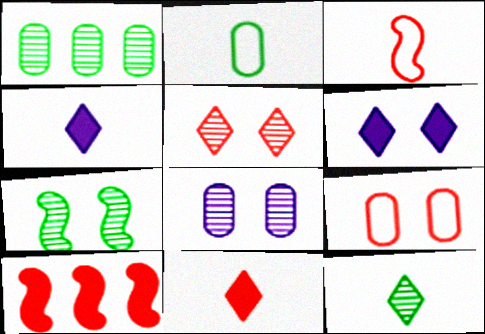[[1, 3, 6], 
[1, 7, 12], 
[5, 7, 8], 
[6, 7, 9]]